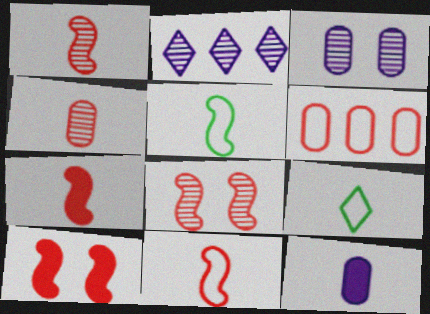[[1, 7, 11], 
[1, 9, 12]]